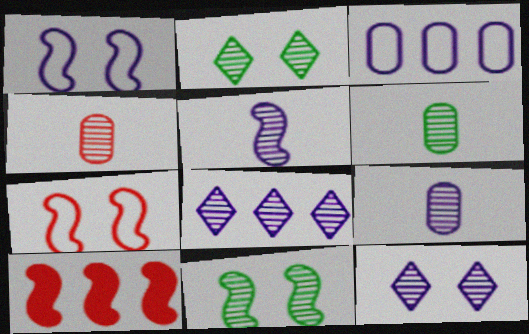[[4, 6, 9], 
[4, 8, 11]]